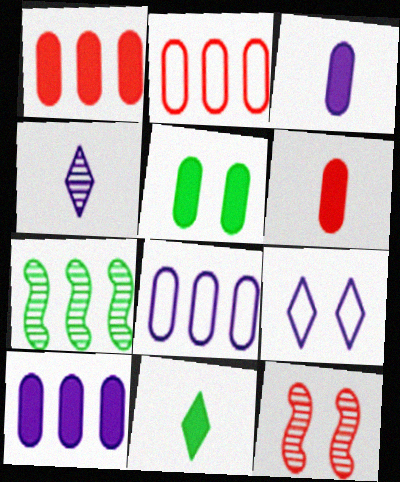[[1, 3, 5], 
[5, 6, 10], 
[5, 9, 12], 
[6, 7, 9], 
[8, 11, 12]]